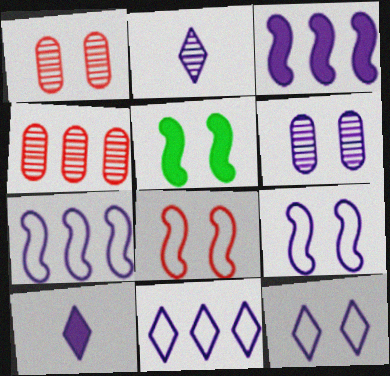[[1, 5, 12], 
[6, 7, 10]]